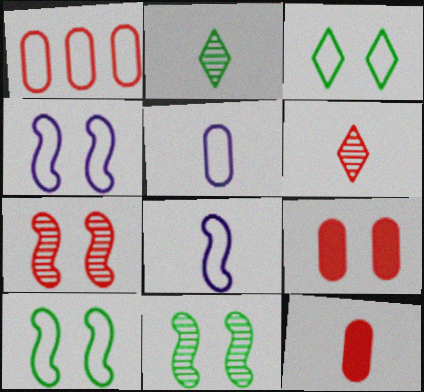[[1, 3, 8], 
[2, 8, 12]]